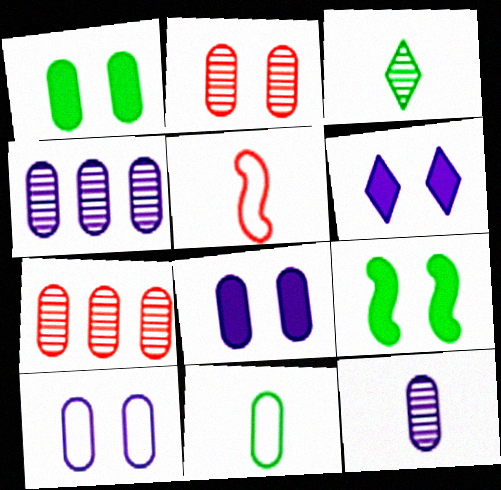[[1, 2, 10], 
[7, 8, 11]]